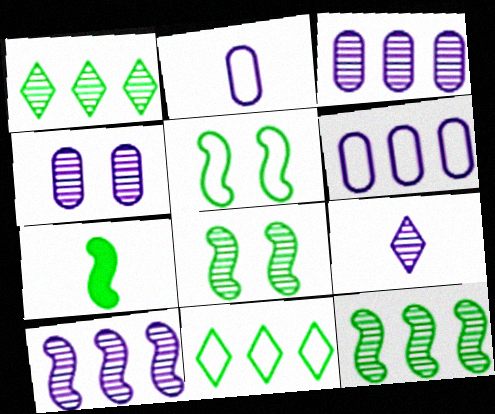[[4, 9, 10], 
[5, 7, 12]]